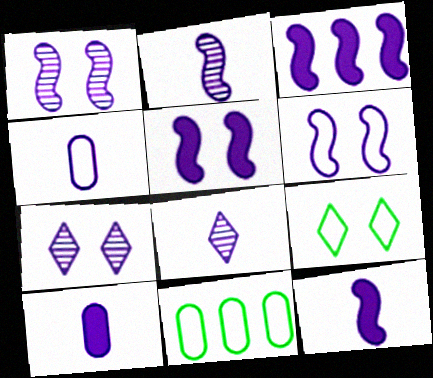[[1, 5, 6], 
[2, 3, 6], 
[3, 4, 7], 
[3, 5, 12], 
[4, 8, 12]]